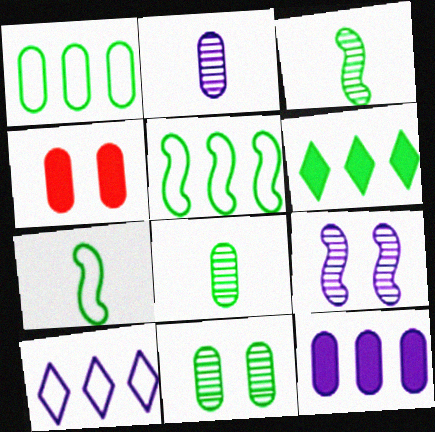[[1, 2, 4], 
[3, 4, 10], 
[6, 7, 11]]